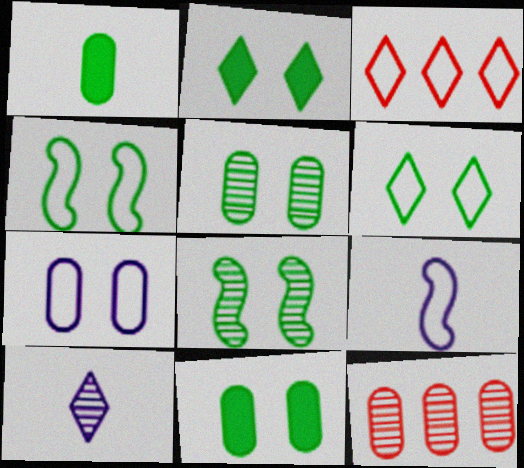[[1, 7, 12], 
[2, 3, 10], 
[2, 4, 5], 
[2, 9, 12], 
[6, 8, 11], 
[8, 10, 12]]